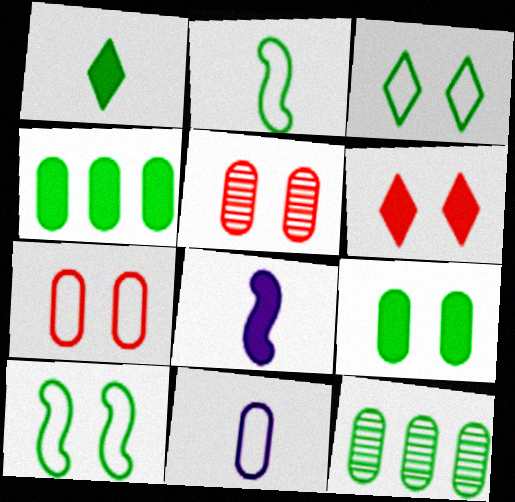[[1, 10, 12], 
[4, 5, 11], 
[4, 6, 8]]